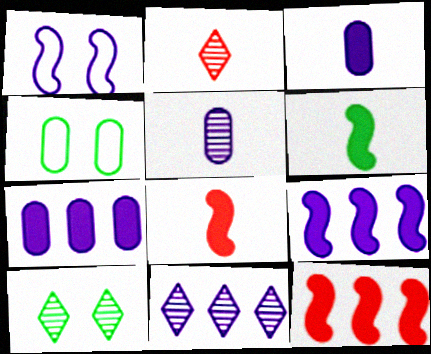[[1, 3, 11], 
[2, 4, 9], 
[2, 10, 11], 
[4, 8, 11]]